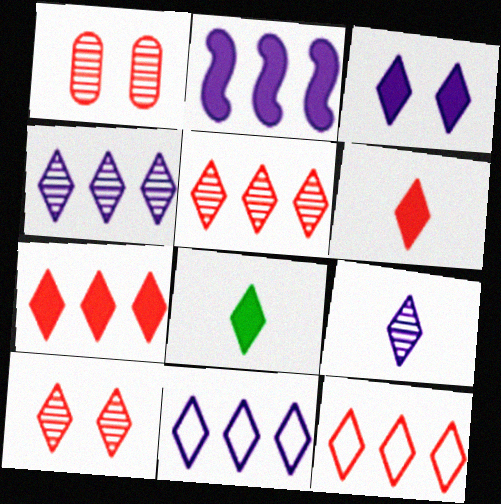[[3, 7, 8], 
[3, 9, 11], 
[5, 7, 12], 
[6, 10, 12], 
[8, 10, 11]]